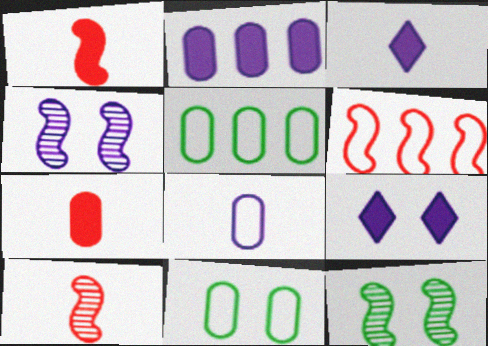[[5, 9, 10]]